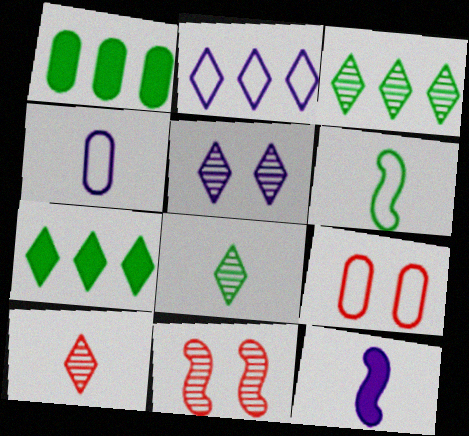[[2, 6, 9], 
[3, 5, 10], 
[3, 9, 12], 
[4, 7, 11]]